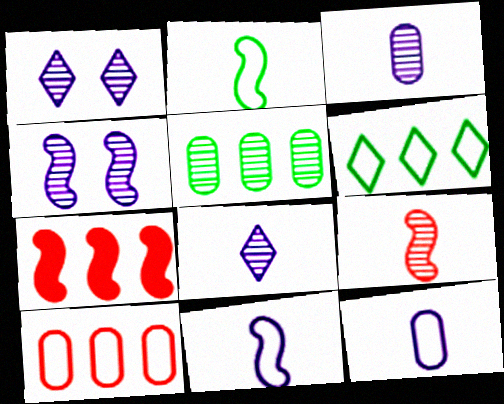[[1, 5, 9], 
[2, 4, 7]]